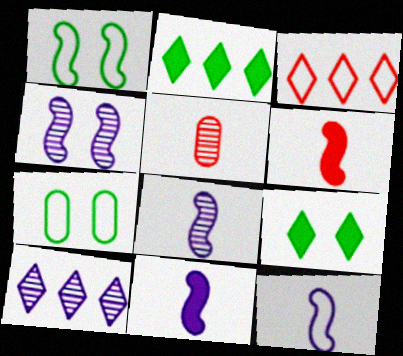[[2, 3, 10], 
[3, 7, 12], 
[6, 7, 10], 
[8, 11, 12]]